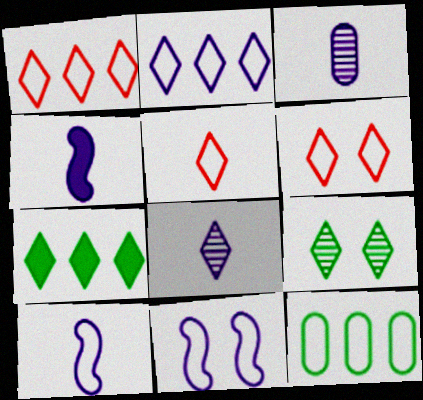[[1, 5, 6], 
[5, 11, 12], 
[6, 7, 8], 
[6, 10, 12]]